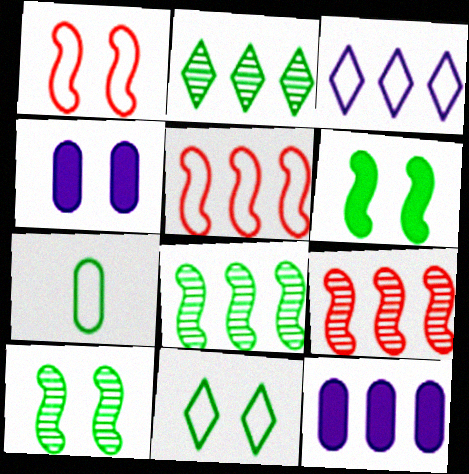[[1, 3, 7], 
[2, 5, 12], 
[2, 6, 7]]